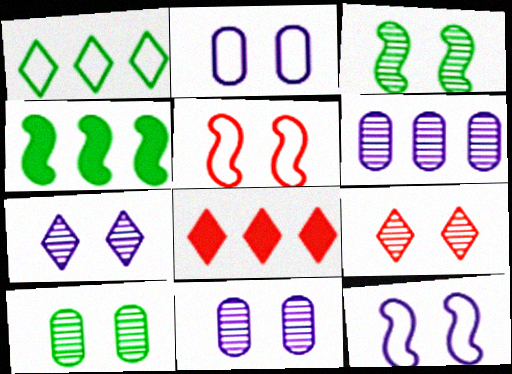[[3, 9, 11]]